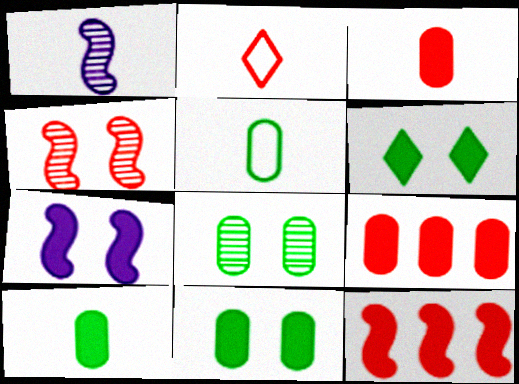[[1, 2, 10], 
[2, 4, 9]]